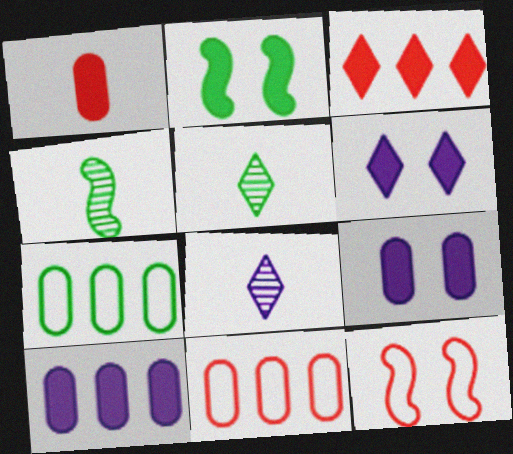[[2, 5, 7], 
[2, 8, 11], 
[4, 6, 11], 
[5, 10, 12]]